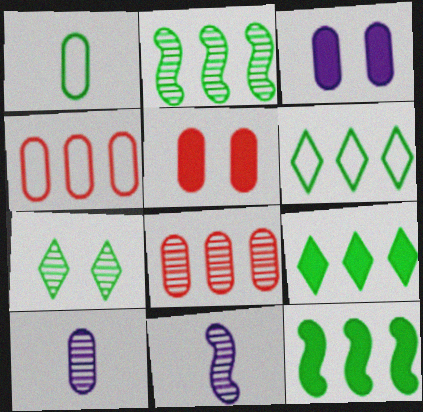[[1, 3, 8], 
[1, 7, 12], 
[5, 6, 11], 
[7, 8, 11]]